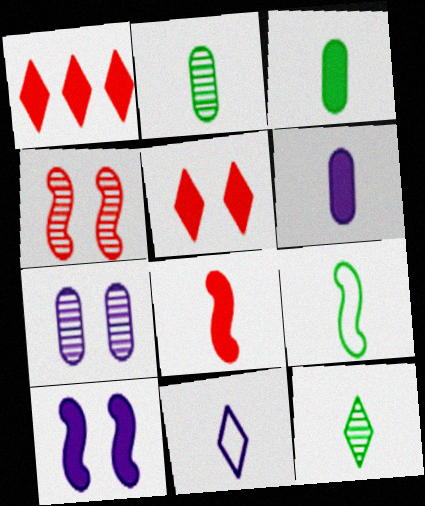[[1, 3, 10], 
[1, 7, 9], 
[2, 8, 11], 
[3, 9, 12]]